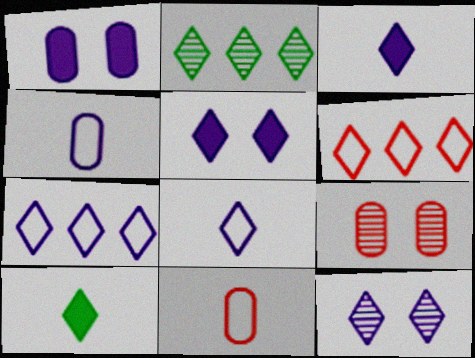[[3, 7, 12], 
[6, 10, 12]]